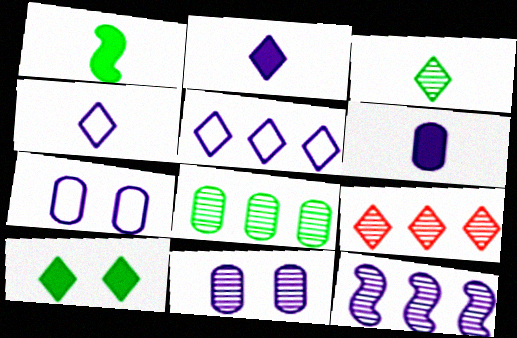[[1, 7, 9], 
[2, 7, 12], 
[4, 9, 10], 
[8, 9, 12]]